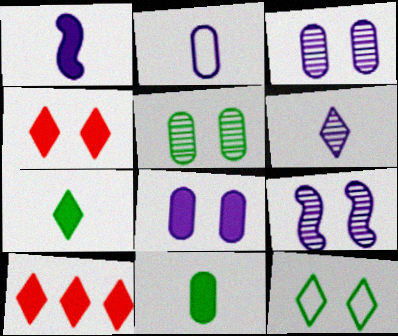[[1, 2, 6], 
[6, 10, 12]]